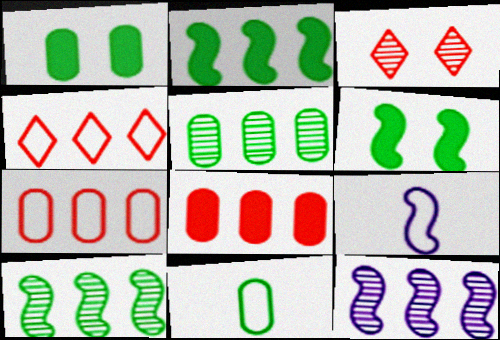[[1, 5, 11]]